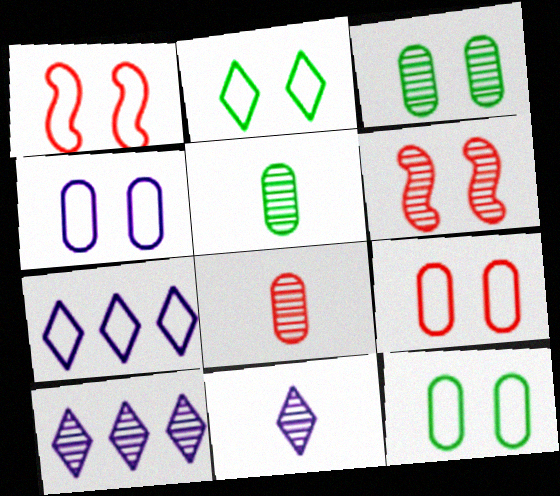[[1, 2, 4], 
[4, 9, 12], 
[5, 6, 10]]